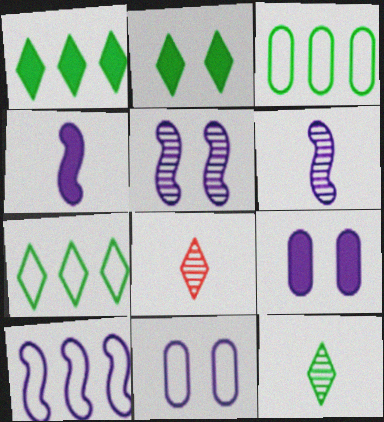[[2, 7, 12], 
[4, 5, 10]]